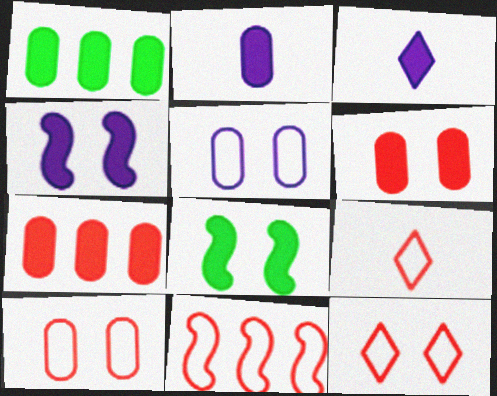[[1, 2, 6], 
[3, 7, 8], 
[9, 10, 11]]